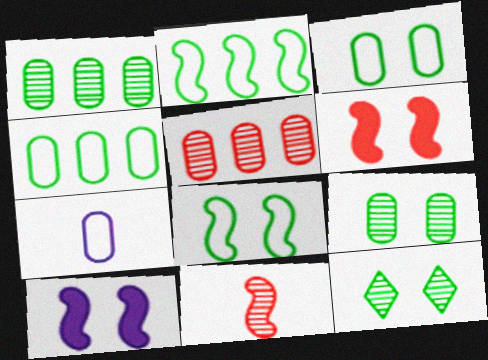[[2, 10, 11]]